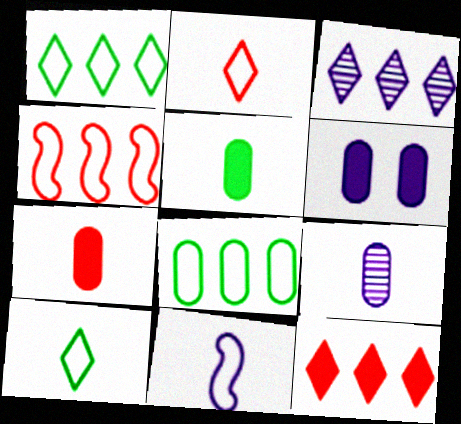[[1, 3, 12], 
[3, 6, 11]]